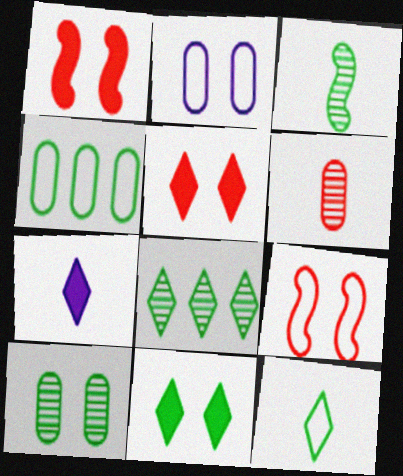[[3, 4, 11], 
[3, 8, 10], 
[8, 11, 12]]